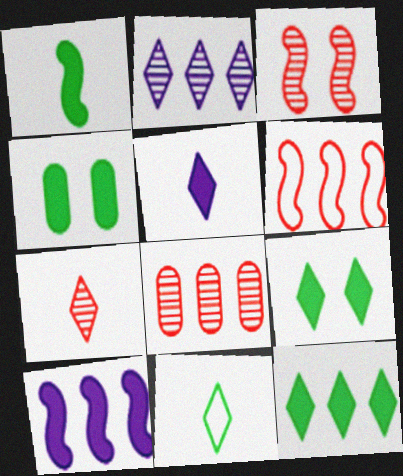[[1, 4, 12], 
[3, 7, 8], 
[5, 7, 11]]